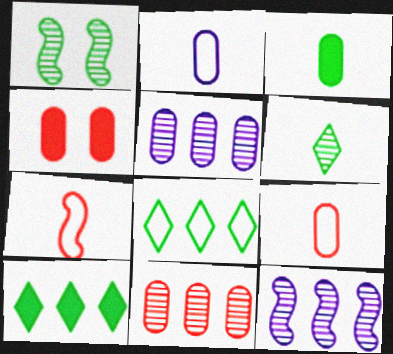[[1, 3, 8], 
[4, 9, 11]]